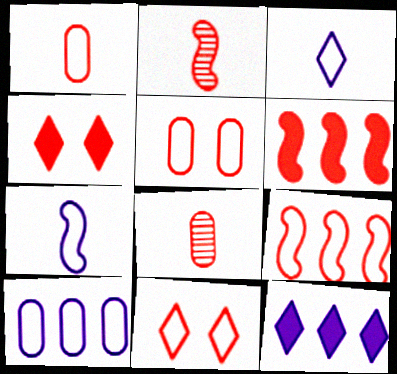[[1, 9, 11], 
[4, 8, 9], 
[6, 8, 11]]